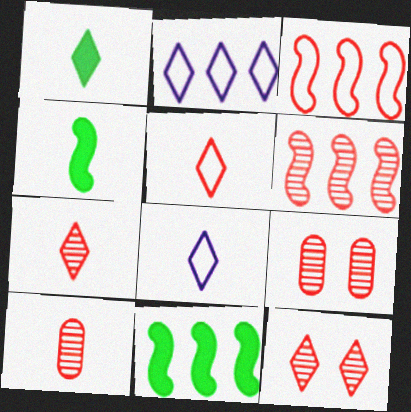[[1, 2, 12], 
[1, 7, 8], 
[2, 4, 9], 
[4, 8, 10], 
[6, 7, 9], 
[6, 10, 12], 
[8, 9, 11]]